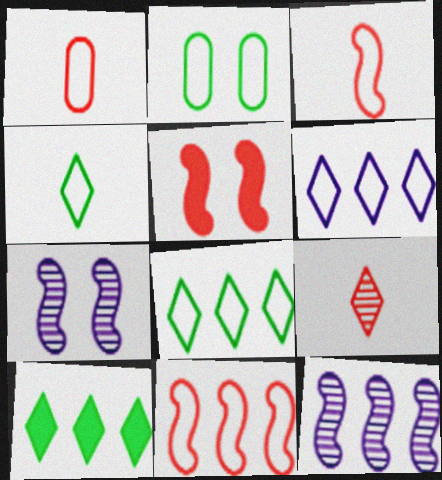[[1, 7, 10], 
[2, 3, 6]]